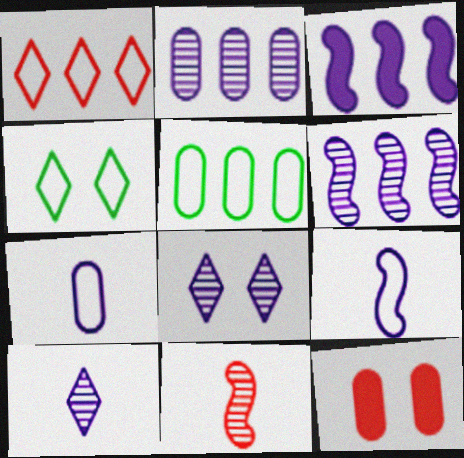[[1, 11, 12], 
[3, 7, 8]]